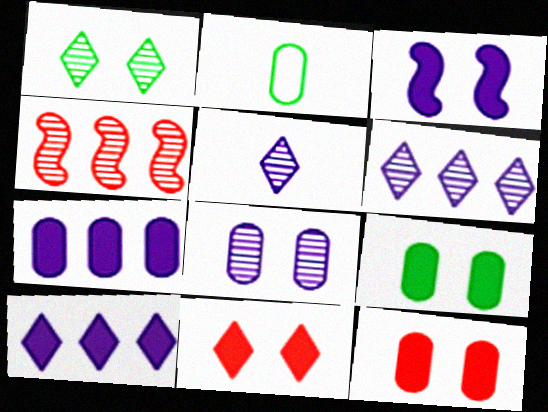[[3, 9, 11]]